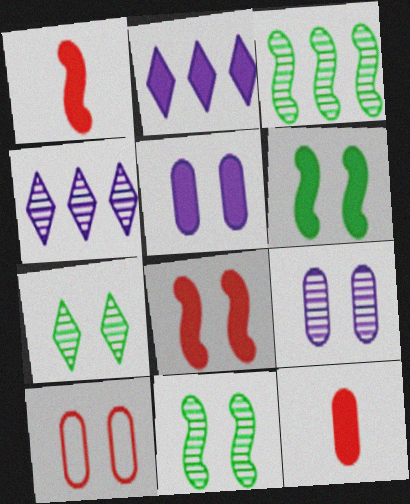[[2, 6, 12]]